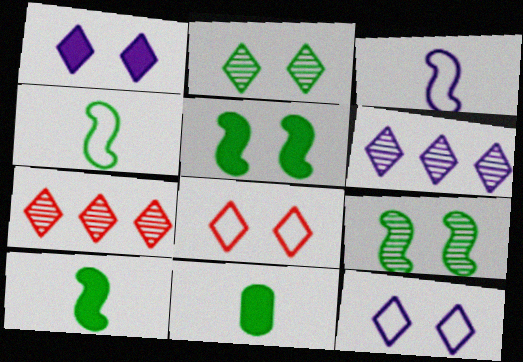[[1, 2, 8]]